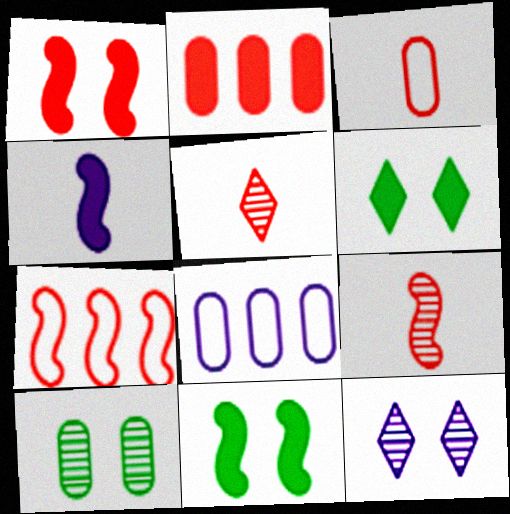[[1, 7, 9], 
[2, 4, 6], 
[4, 8, 12], 
[5, 8, 11], 
[6, 8, 9]]